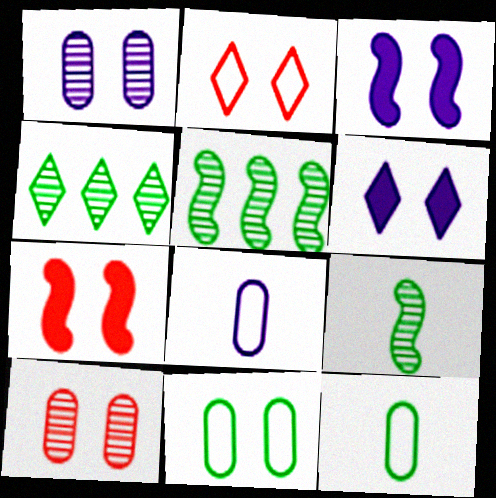[[2, 7, 10], 
[4, 7, 8]]